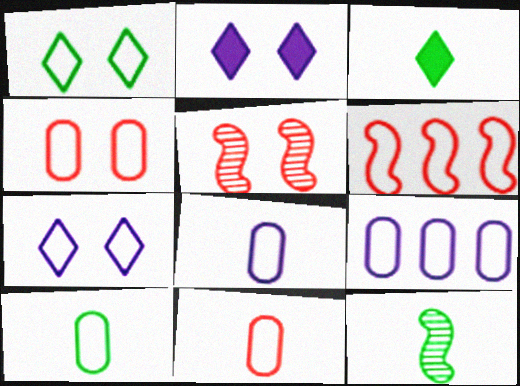[[1, 6, 8], 
[3, 5, 9], 
[3, 10, 12], 
[4, 9, 10], 
[6, 7, 10], 
[8, 10, 11]]